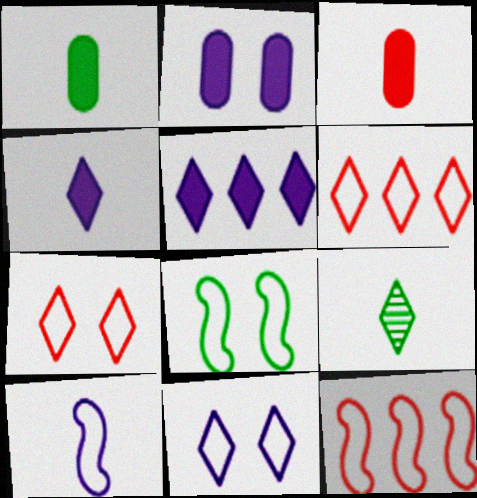[[2, 9, 12], 
[3, 9, 10], 
[5, 7, 9], 
[8, 10, 12]]